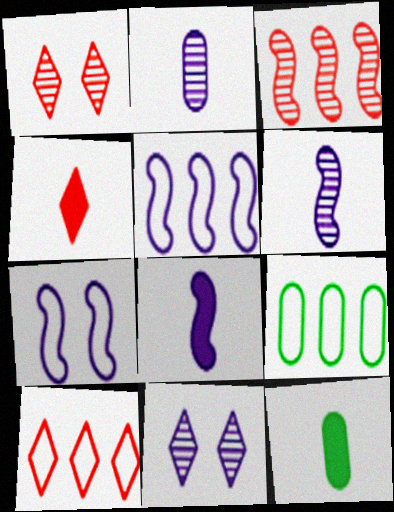[[1, 4, 10], 
[1, 5, 12], 
[1, 8, 9], 
[4, 8, 12], 
[5, 9, 10]]